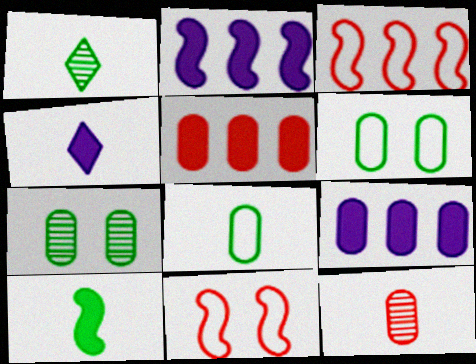[[1, 8, 10], 
[1, 9, 11], 
[3, 4, 7], 
[6, 9, 12]]